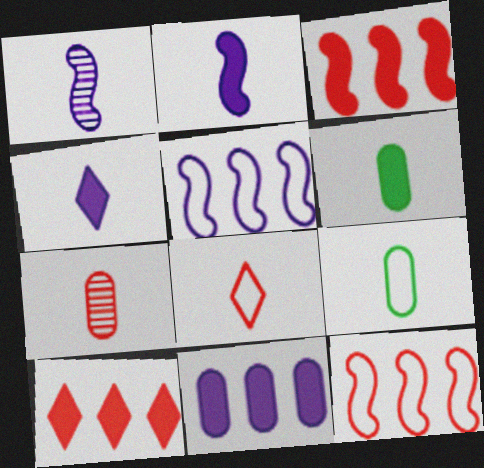[[1, 6, 8]]